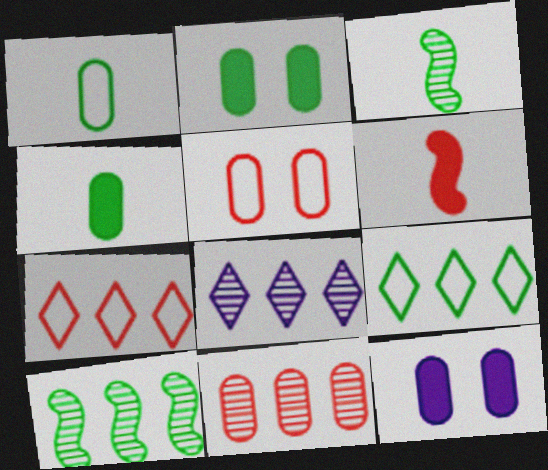[[1, 11, 12], 
[2, 3, 9], 
[3, 7, 12], 
[8, 10, 11]]